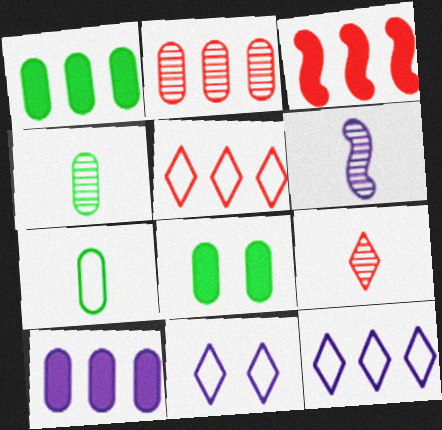[[2, 3, 5], 
[3, 4, 11], 
[4, 6, 9], 
[5, 6, 8], 
[6, 10, 11]]